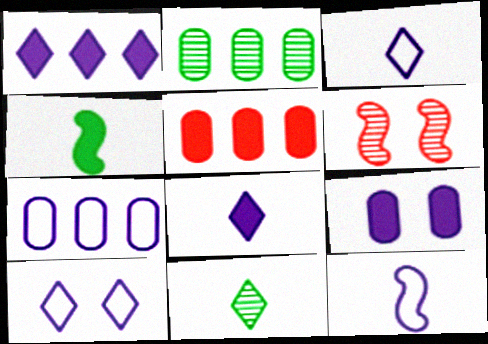[[2, 5, 7], 
[7, 10, 12]]